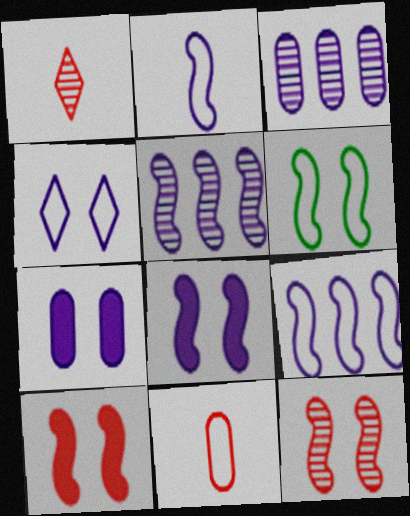[[2, 5, 8], 
[6, 8, 12]]